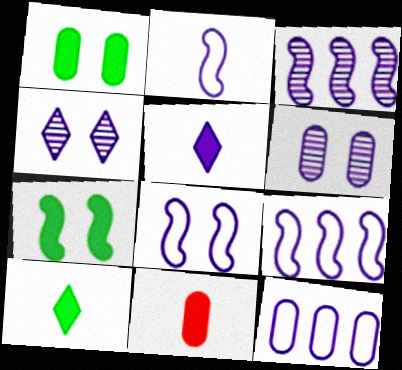[[2, 8, 9], 
[5, 6, 9]]